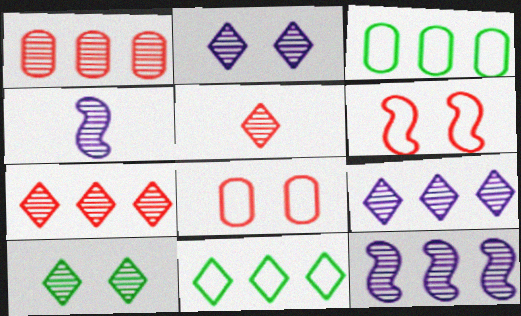[[1, 4, 10], 
[5, 9, 10]]